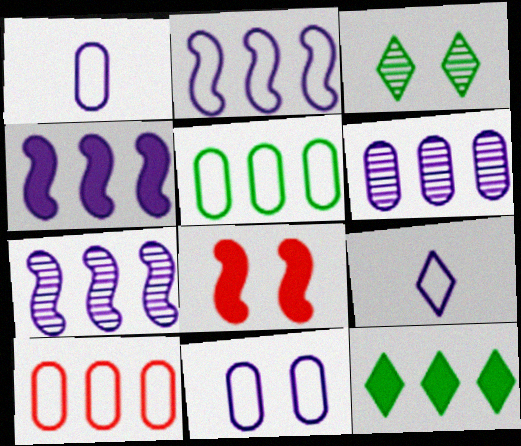[[2, 4, 7], 
[2, 9, 11], 
[3, 8, 11], 
[7, 10, 12]]